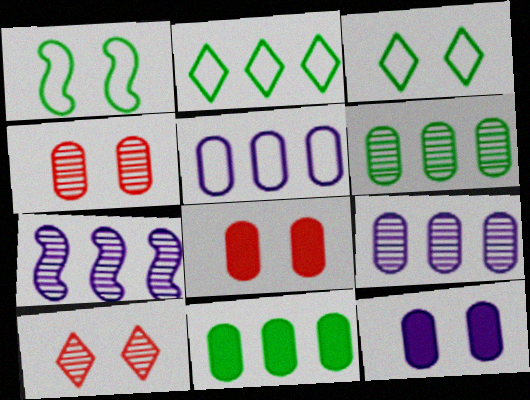[[1, 10, 12]]